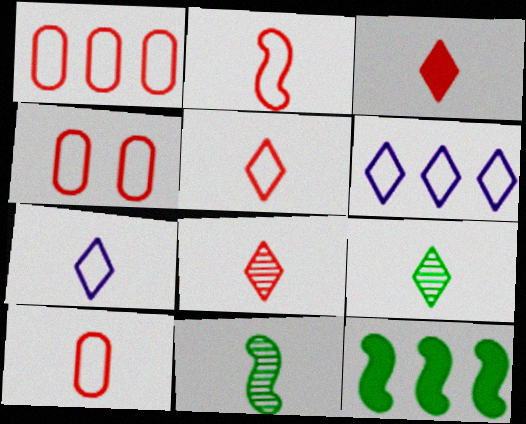[[1, 4, 10], 
[2, 5, 10], 
[3, 5, 8], 
[3, 7, 9]]